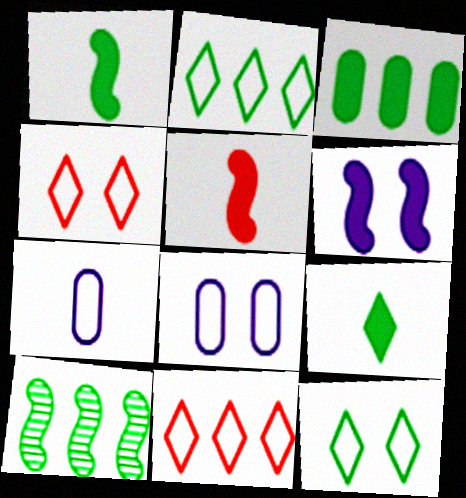[[2, 3, 10]]